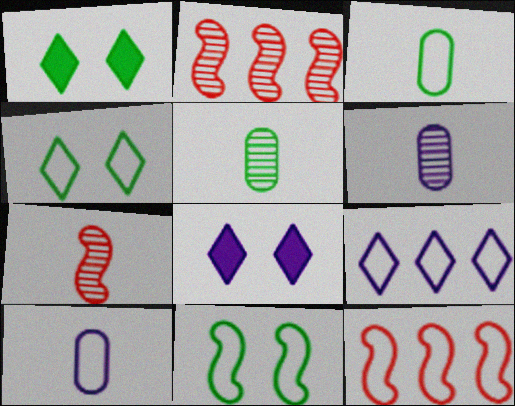[[1, 2, 10], 
[1, 6, 12], 
[2, 3, 8], 
[4, 10, 12], 
[5, 8, 12]]